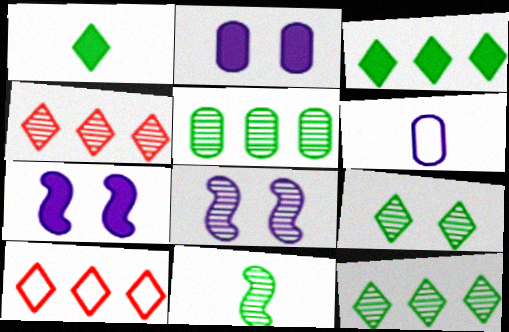[[2, 10, 11], 
[5, 9, 11]]